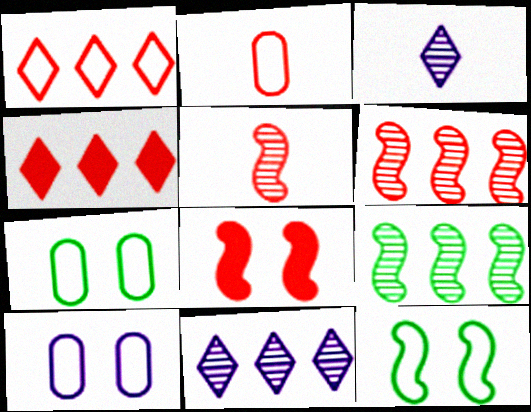[]